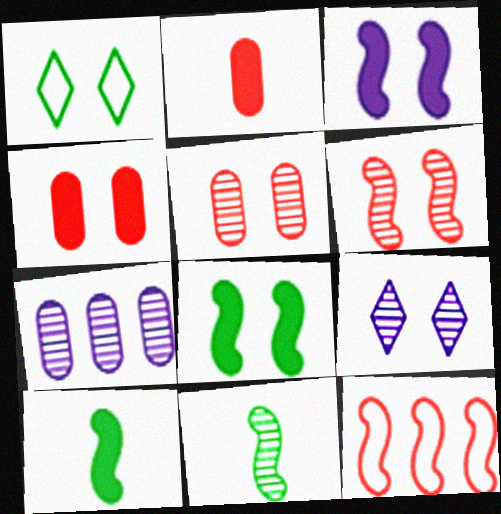[[1, 3, 5], 
[3, 11, 12]]